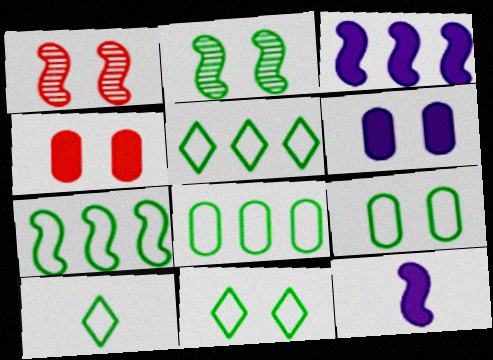[[1, 6, 11], 
[1, 7, 12], 
[5, 7, 8], 
[5, 10, 11], 
[7, 9, 10]]